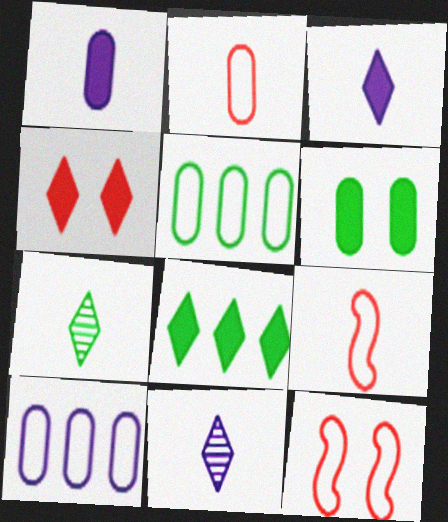[[1, 7, 9], 
[3, 4, 8]]